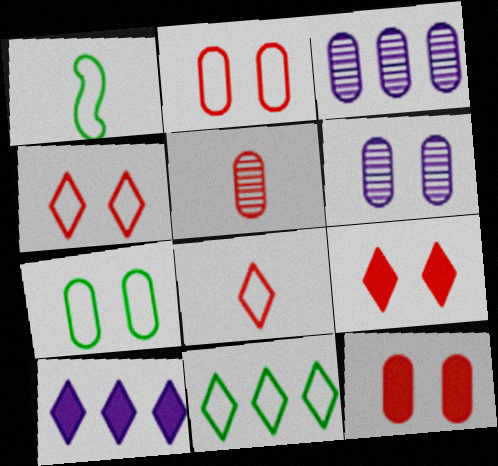[[1, 3, 9], 
[1, 7, 11], 
[6, 7, 12]]